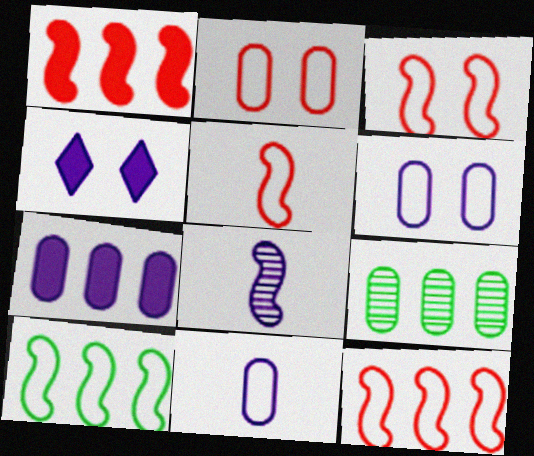[[3, 5, 12], 
[4, 5, 9]]